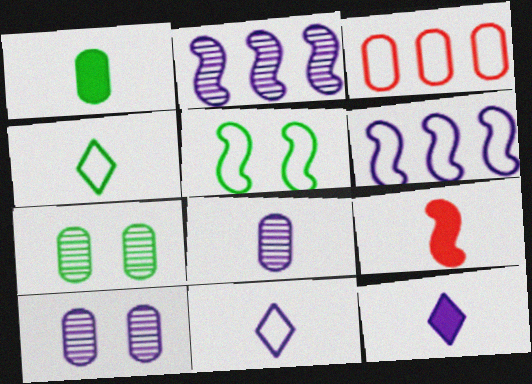[[1, 3, 10], 
[1, 9, 12], 
[2, 5, 9], 
[3, 5, 11], 
[4, 8, 9], 
[6, 10, 12]]